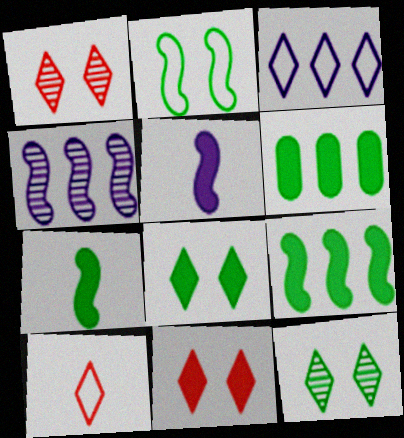[[5, 6, 11], 
[6, 7, 8]]